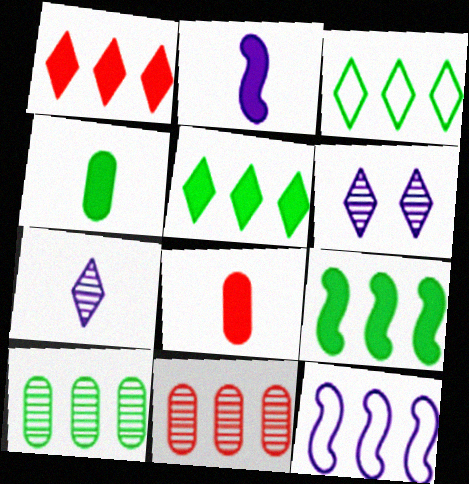[[1, 10, 12], 
[3, 9, 10], 
[5, 11, 12]]